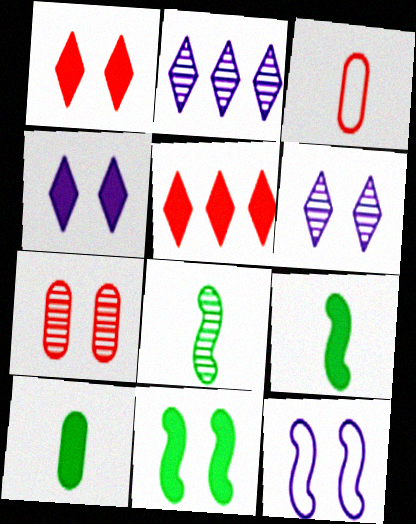[[2, 3, 11], 
[2, 7, 8]]